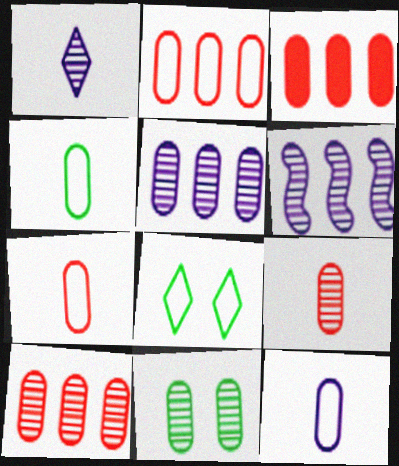[[2, 3, 10], 
[3, 11, 12], 
[4, 7, 12], 
[5, 9, 11]]